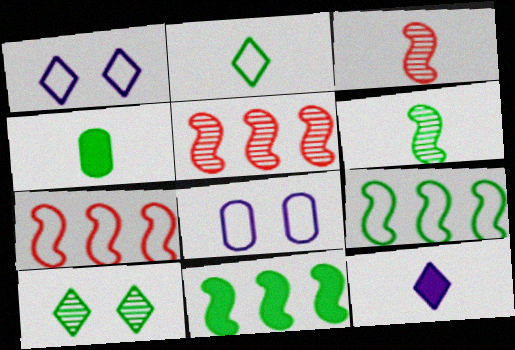[[1, 4, 5], 
[2, 4, 6], 
[2, 7, 8], 
[4, 9, 10]]